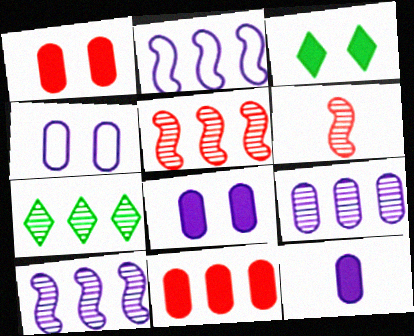[[2, 7, 11], 
[4, 9, 12], 
[5, 7, 9]]